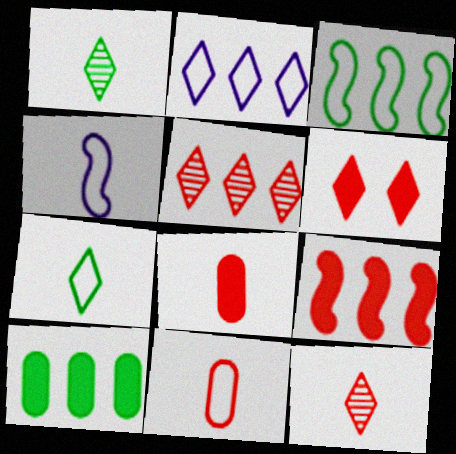[[1, 2, 6], 
[1, 4, 8], 
[4, 7, 11], 
[6, 8, 9]]